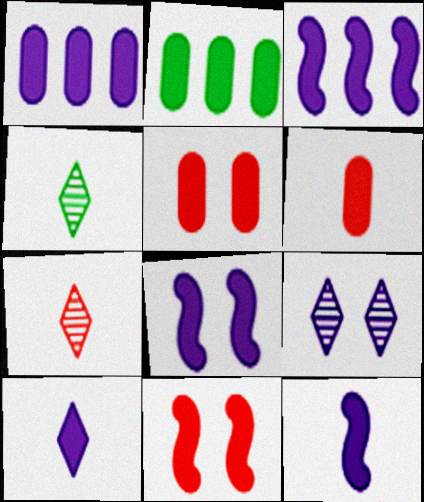[[1, 8, 10], 
[2, 10, 11], 
[3, 8, 12]]